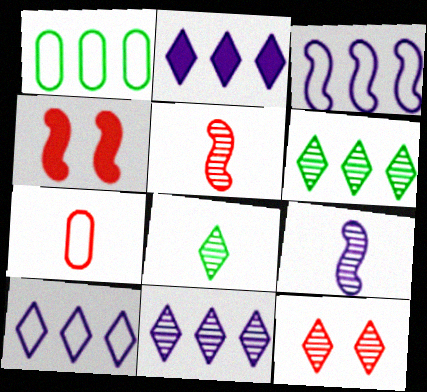[[2, 10, 11], 
[8, 11, 12]]